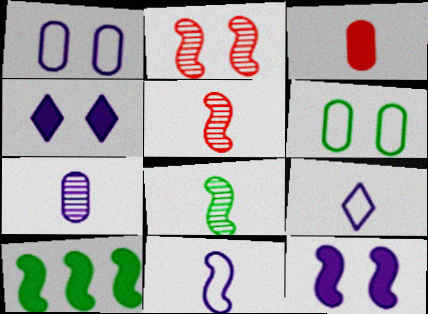[[2, 4, 6], 
[2, 10, 11], 
[3, 4, 10], 
[3, 8, 9]]